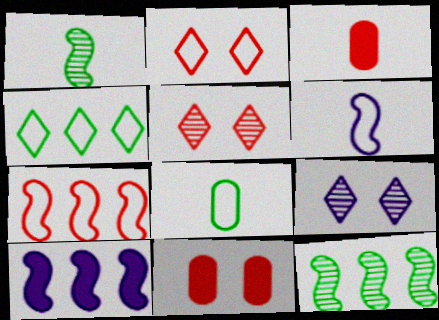[[3, 5, 7], 
[5, 8, 10], 
[7, 10, 12]]